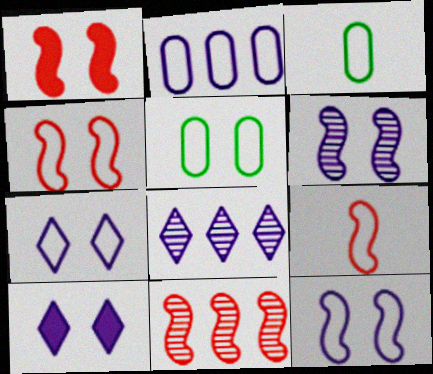[[1, 3, 8], 
[1, 9, 11], 
[3, 10, 11], 
[4, 5, 7]]